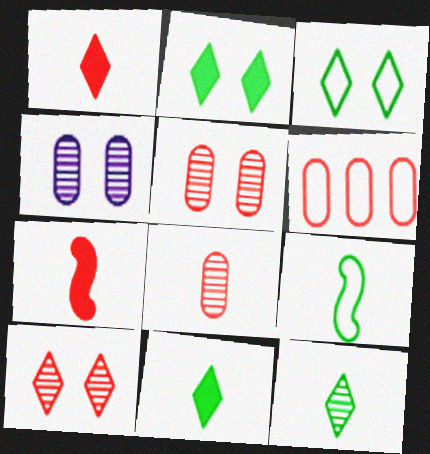[[6, 7, 10]]